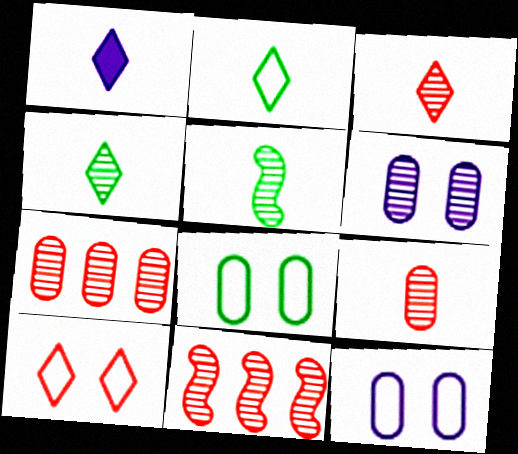[[1, 2, 3], 
[1, 8, 11], 
[4, 6, 11]]